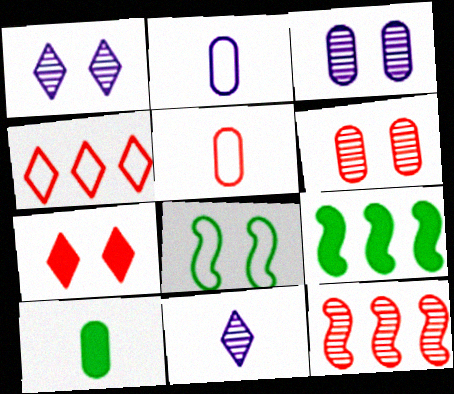[[1, 5, 9], 
[2, 4, 8], 
[3, 7, 8], 
[5, 7, 12]]